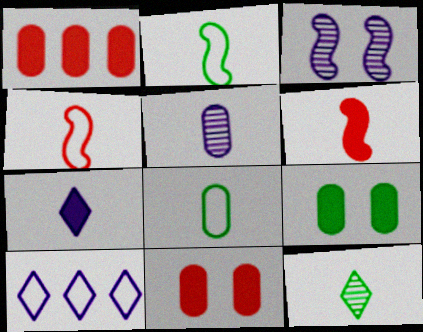[]